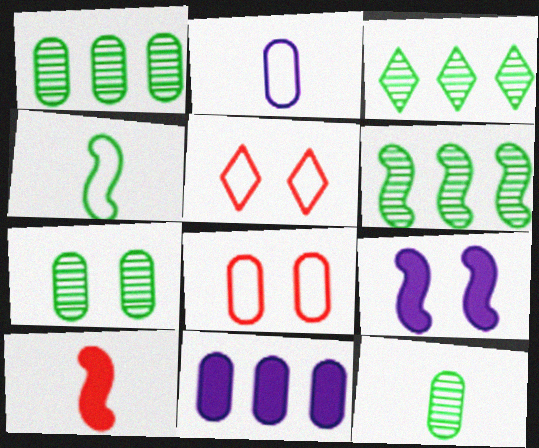[[1, 3, 6], 
[1, 7, 12], 
[5, 7, 9], 
[8, 11, 12]]